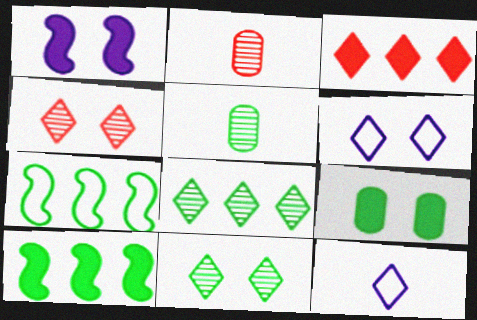[[2, 6, 10], 
[3, 11, 12]]